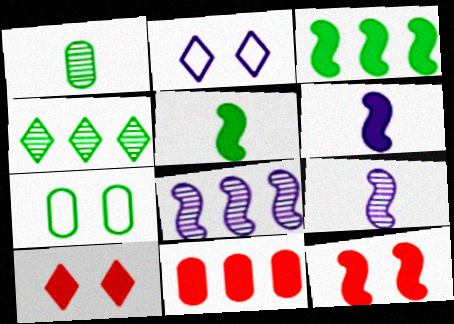[[3, 6, 12], 
[4, 5, 7]]